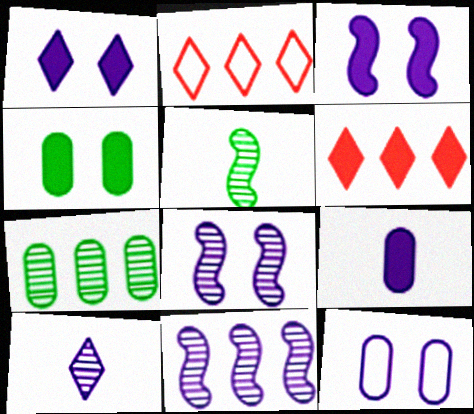[[1, 8, 12], 
[5, 6, 12]]